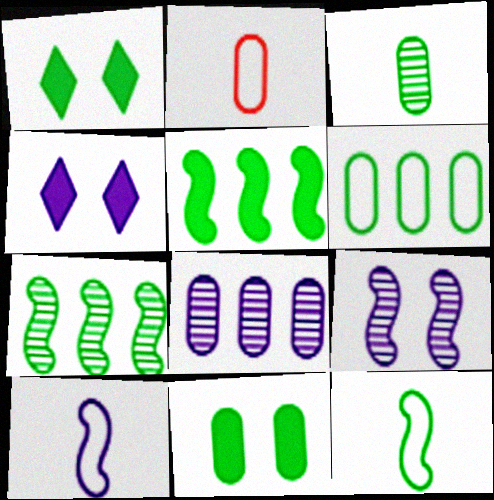[[2, 4, 7], 
[2, 8, 11], 
[3, 6, 11], 
[4, 8, 10]]